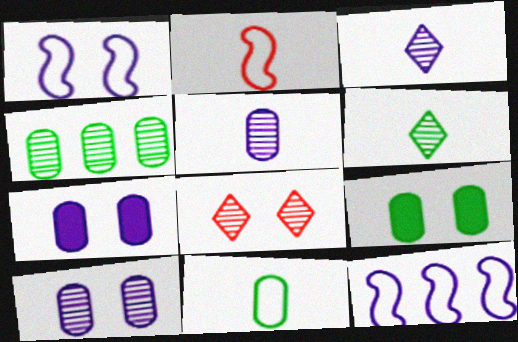[[1, 8, 9], 
[3, 7, 12], 
[4, 9, 11]]